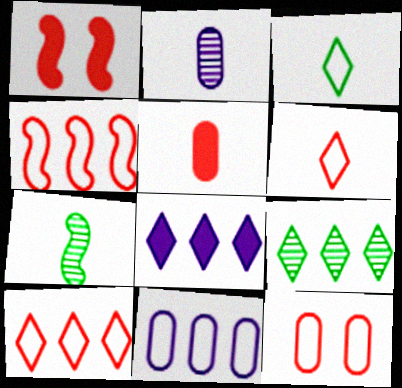[[4, 6, 12], 
[7, 8, 12], 
[8, 9, 10]]